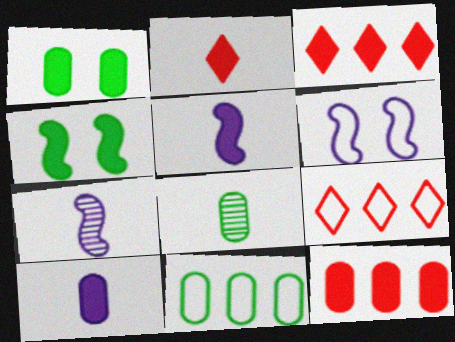[[1, 3, 5], 
[1, 7, 9], 
[1, 8, 11], 
[1, 10, 12], 
[3, 4, 10], 
[3, 6, 8]]